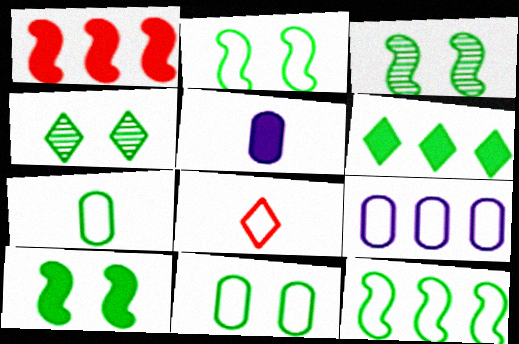[[2, 3, 10], 
[2, 8, 9], 
[3, 6, 7], 
[4, 10, 11]]